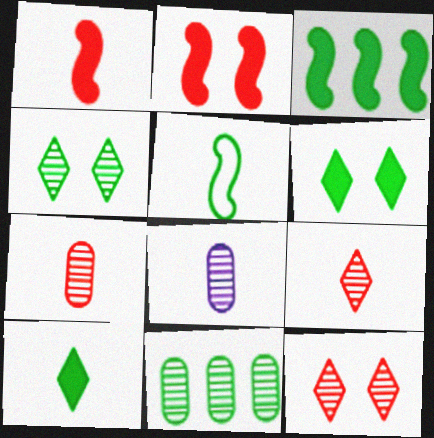[[5, 6, 11]]